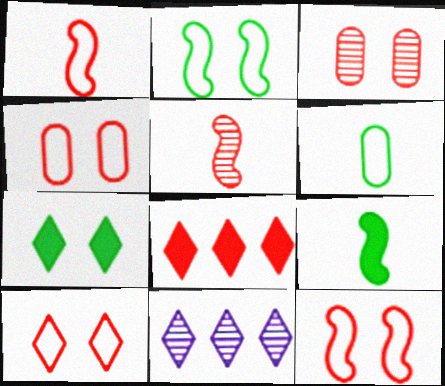[[1, 3, 8], 
[4, 5, 8], 
[4, 9, 11], 
[4, 10, 12]]